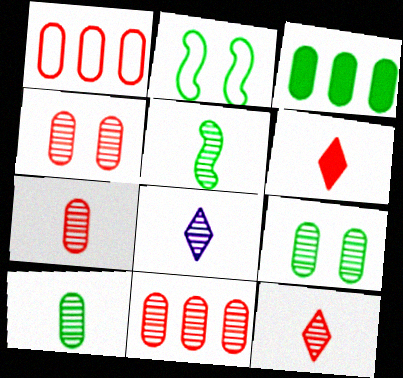[[4, 7, 11], 
[5, 7, 8]]